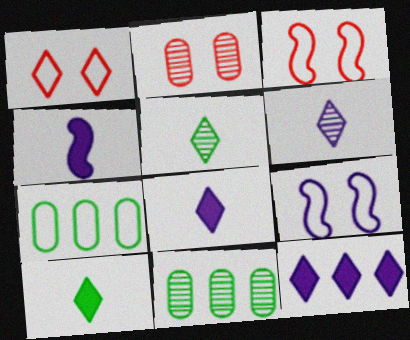[[1, 4, 11], 
[1, 5, 12], 
[3, 8, 11]]